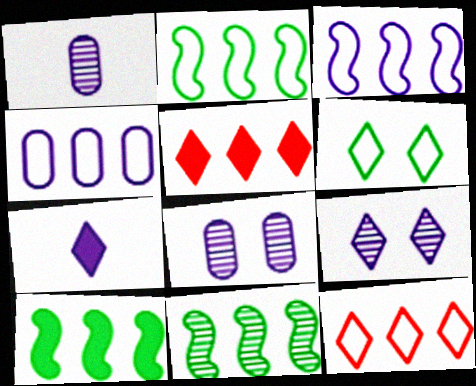[[2, 4, 12], 
[2, 10, 11], 
[3, 7, 8], 
[4, 5, 11]]